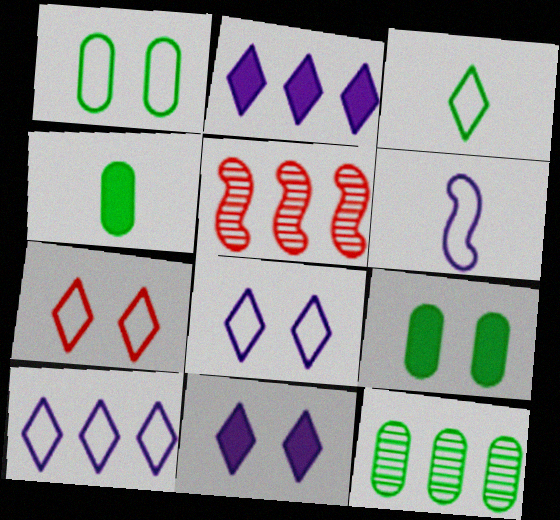[[1, 4, 12], 
[3, 7, 10], 
[4, 5, 8]]